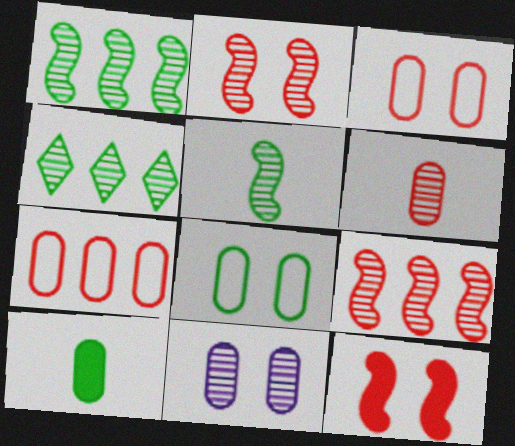[[7, 10, 11]]